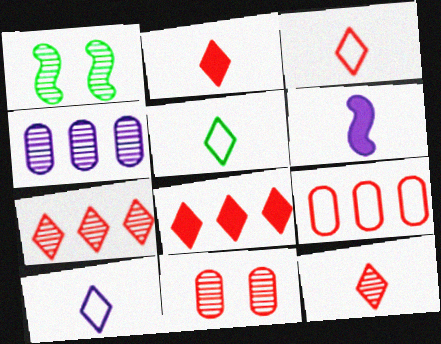[[1, 4, 12], 
[2, 3, 12], 
[3, 5, 10]]